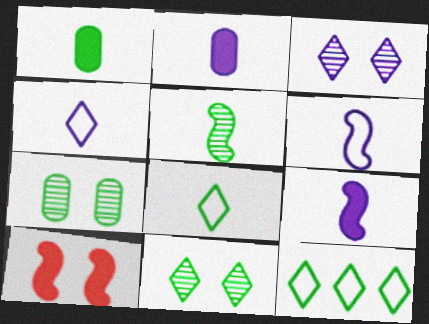[[1, 5, 8]]